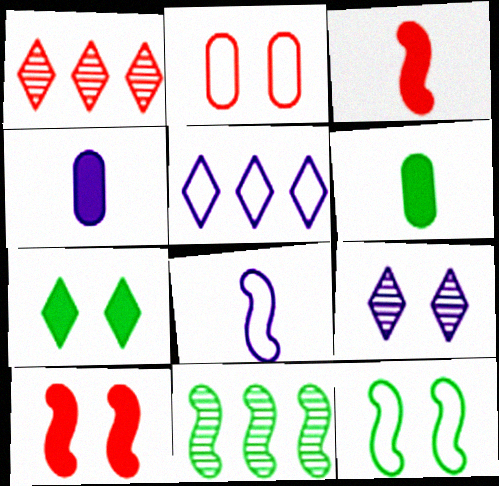[[1, 2, 3], 
[1, 4, 12], 
[8, 10, 11]]